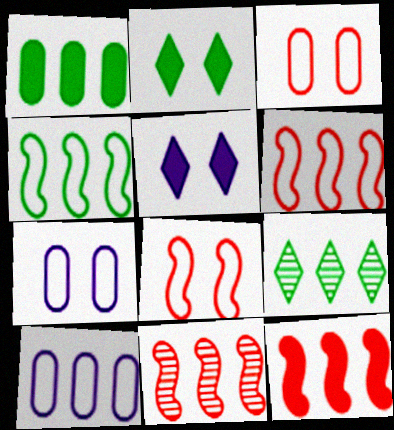[[1, 4, 9], 
[6, 11, 12], 
[9, 10, 12]]